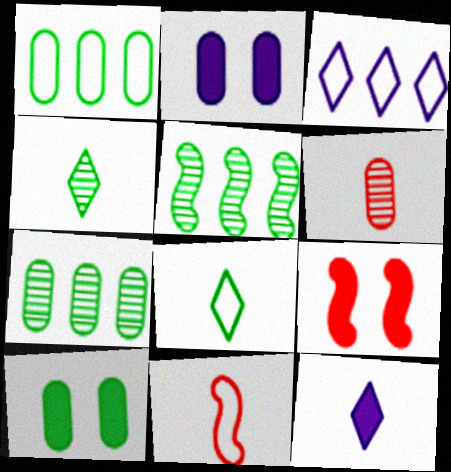[[1, 2, 6], 
[5, 8, 10]]